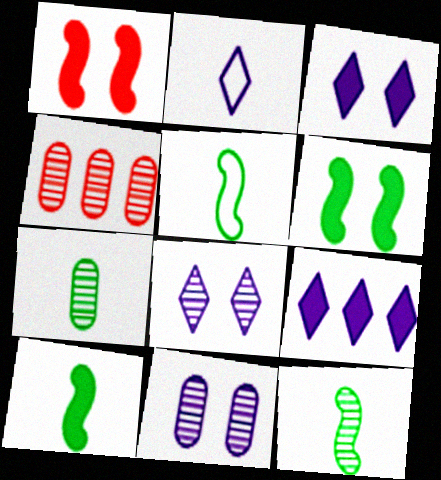[[2, 4, 6], 
[2, 8, 9], 
[3, 4, 5], 
[4, 7, 11], 
[4, 8, 12], 
[5, 10, 12]]